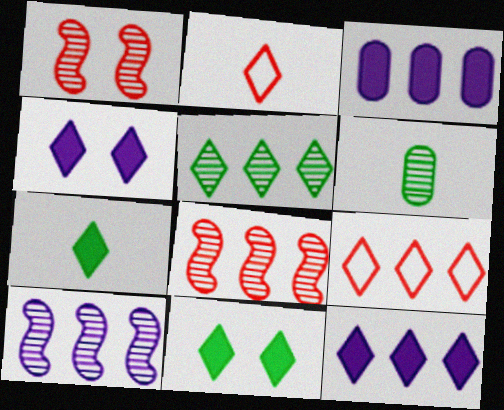[[2, 4, 5], 
[5, 9, 12]]